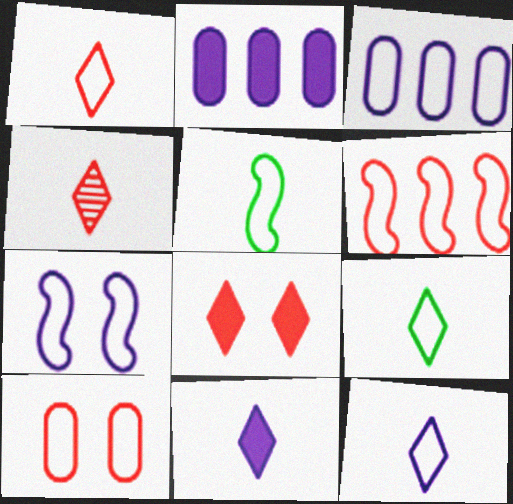[[1, 6, 10], 
[1, 9, 12], 
[3, 7, 12], 
[4, 9, 11], 
[5, 6, 7]]